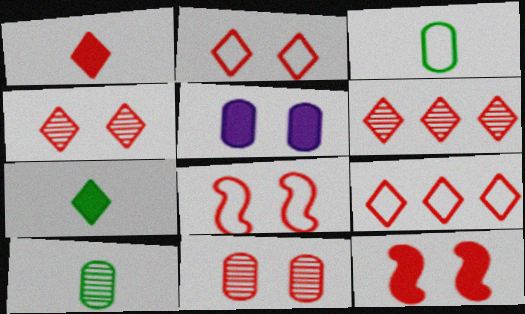[[1, 2, 6], 
[1, 4, 9], 
[2, 11, 12]]